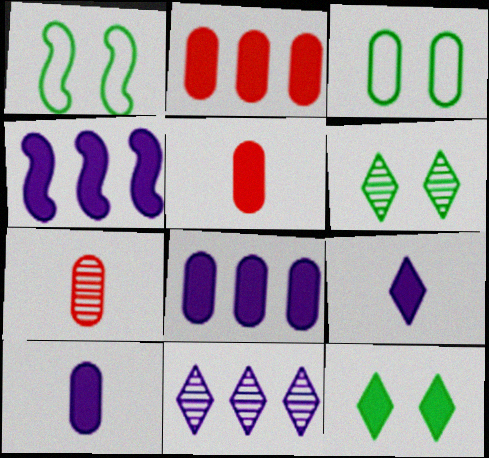[[1, 5, 11], 
[3, 7, 8], 
[4, 5, 12]]